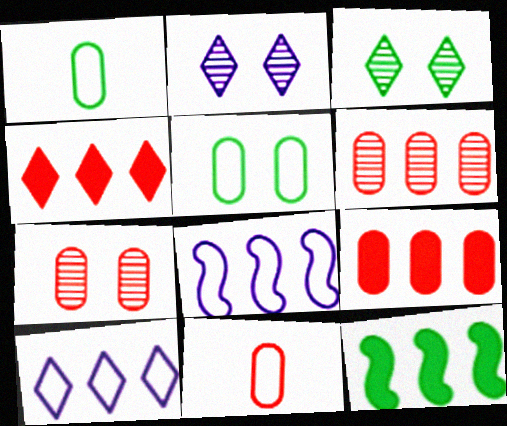[[1, 3, 12], 
[2, 11, 12], 
[6, 10, 12], 
[7, 9, 11]]